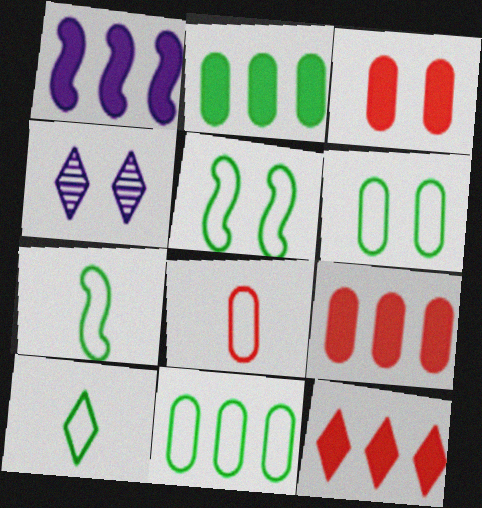[[1, 2, 12], 
[3, 4, 5], 
[4, 7, 9], 
[4, 10, 12], 
[5, 10, 11]]